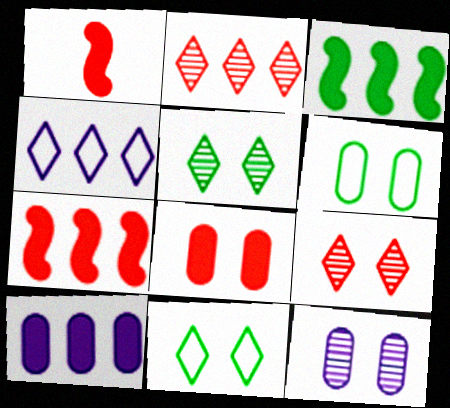[[6, 8, 12]]